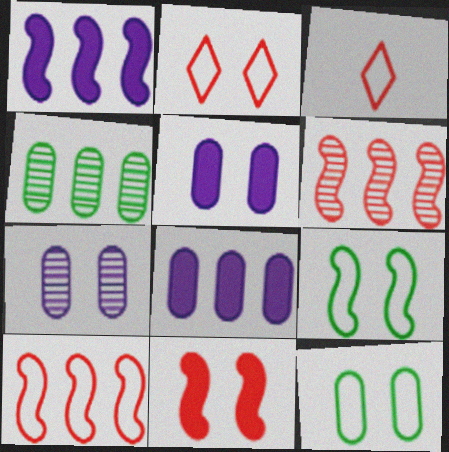[]